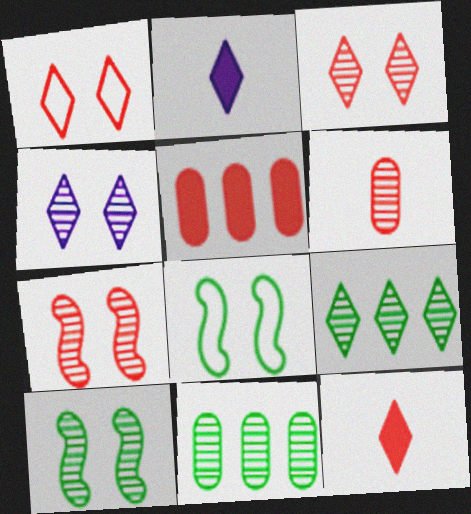[[1, 2, 9]]